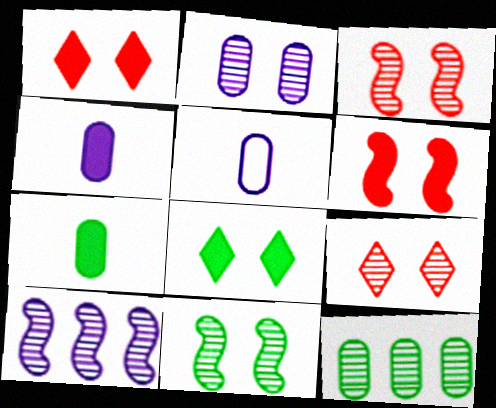[[2, 9, 11]]